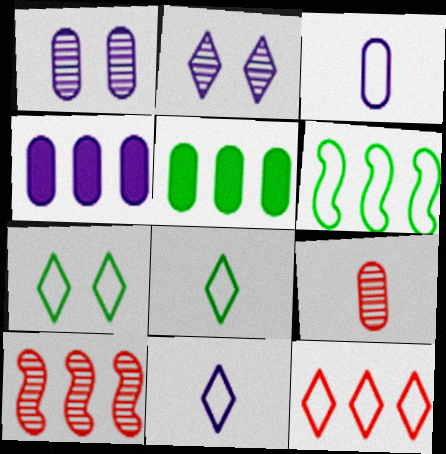[[1, 3, 4], 
[7, 11, 12]]